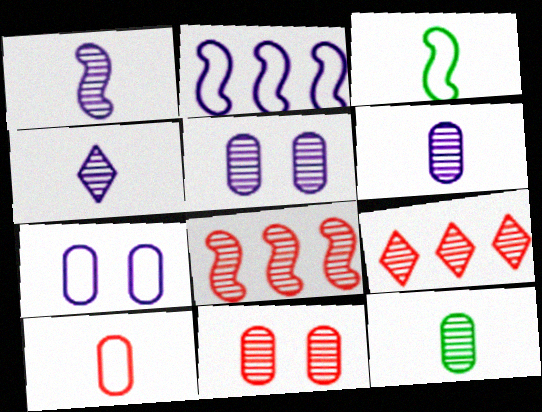[[1, 4, 6]]